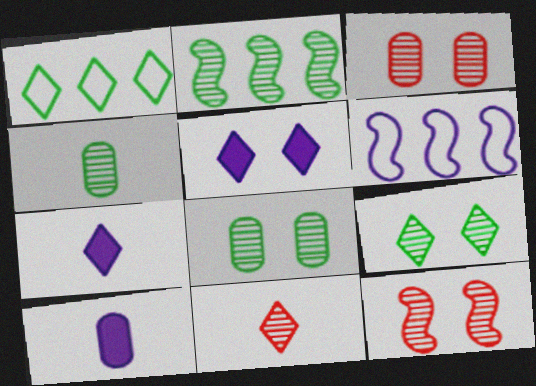[[1, 5, 11], 
[1, 10, 12], 
[2, 4, 9]]